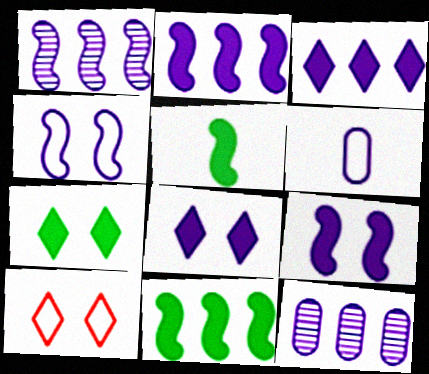[[1, 6, 8], 
[5, 10, 12]]